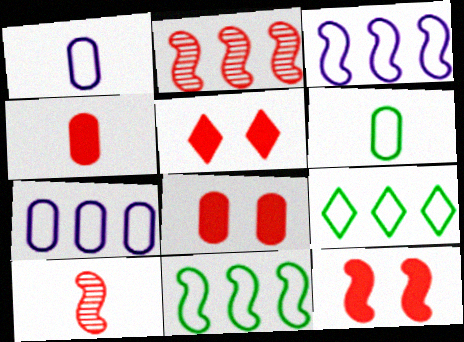[[5, 8, 12]]